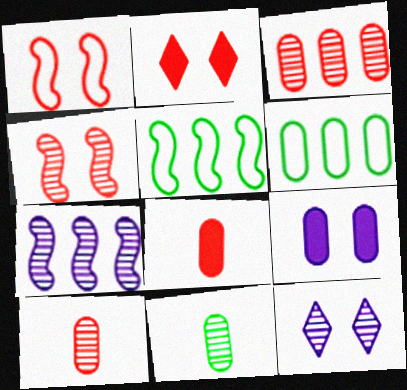[[5, 8, 12], 
[6, 9, 10]]